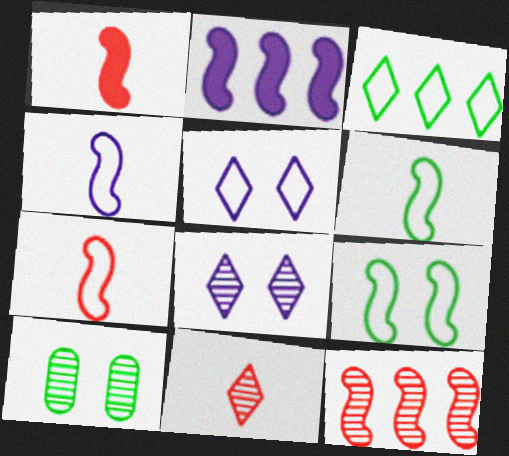[[4, 6, 7]]